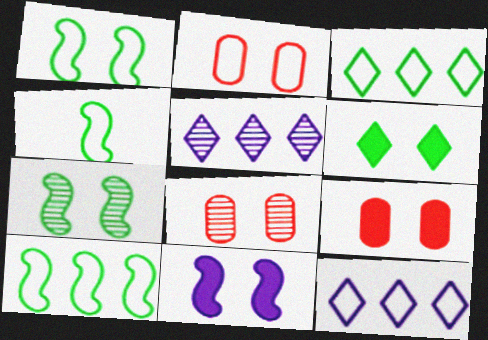[[1, 4, 10], 
[2, 4, 12], 
[2, 8, 9], 
[4, 5, 9], 
[6, 9, 11]]